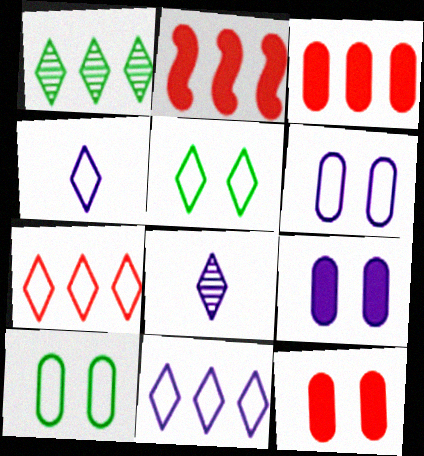[[2, 8, 10], 
[4, 5, 7]]